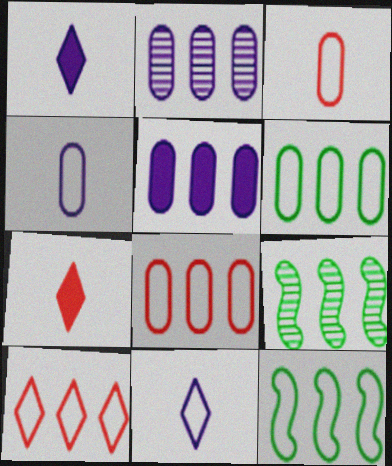[[5, 9, 10]]